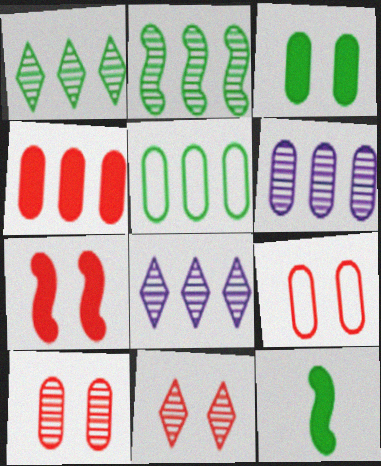[[4, 5, 6], 
[7, 9, 11], 
[8, 9, 12]]